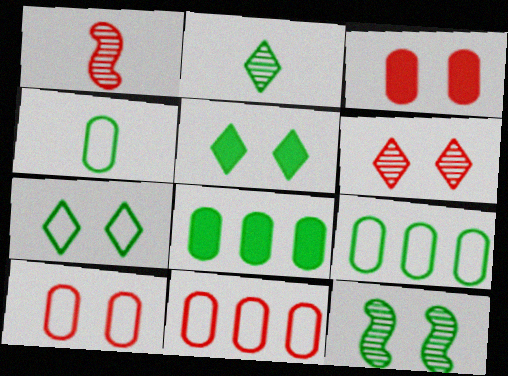[]